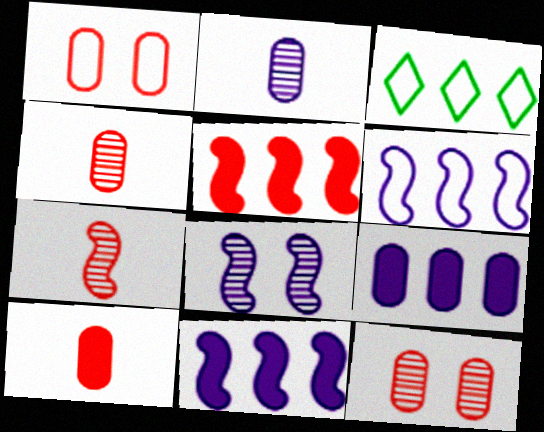[[3, 8, 10]]